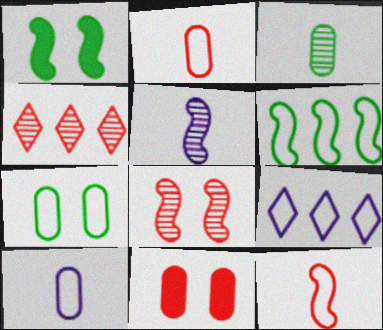[[1, 4, 10], 
[4, 11, 12], 
[7, 9, 12]]